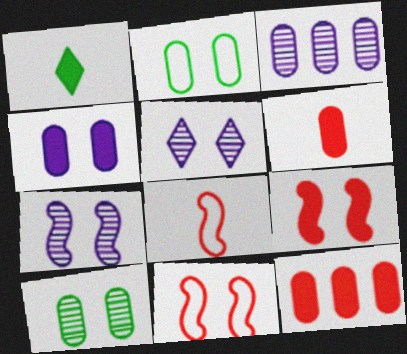[[1, 3, 11], 
[2, 3, 6], 
[2, 5, 9]]